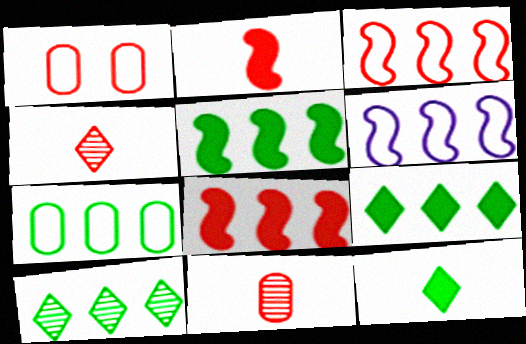[[1, 4, 8], 
[5, 7, 10]]